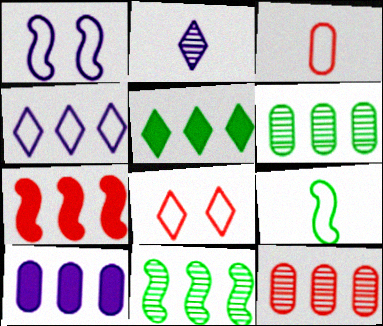[[1, 2, 10], 
[2, 5, 8], 
[4, 6, 7], 
[5, 7, 10]]